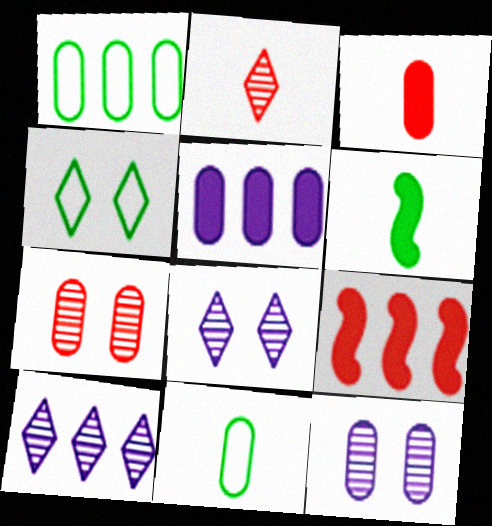[[1, 3, 12], 
[1, 9, 10], 
[5, 7, 11], 
[8, 9, 11]]